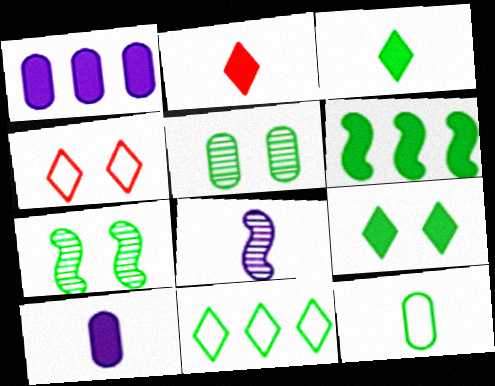[[2, 8, 12]]